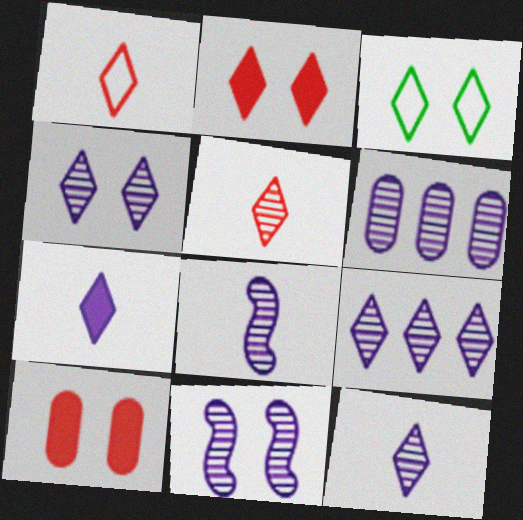[[2, 3, 4], 
[3, 10, 11], 
[4, 6, 8], 
[4, 9, 12], 
[6, 11, 12]]